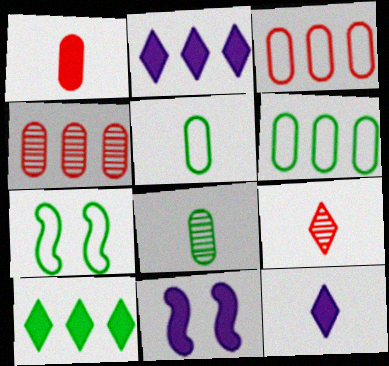[[1, 10, 11], 
[4, 7, 12], 
[6, 9, 11], 
[7, 8, 10]]